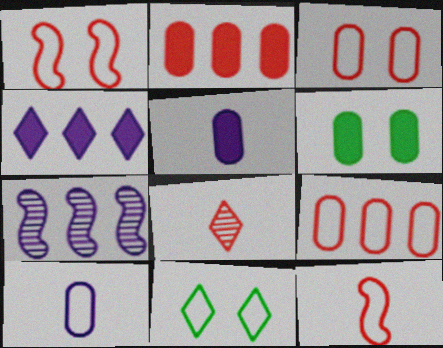[[1, 2, 8], 
[2, 5, 6], 
[4, 8, 11]]